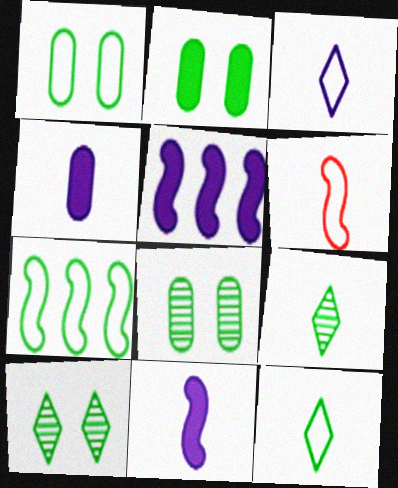[[1, 2, 8], 
[1, 7, 12], 
[2, 7, 9], 
[4, 6, 9]]